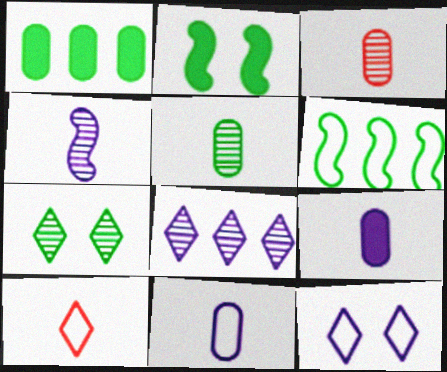[]